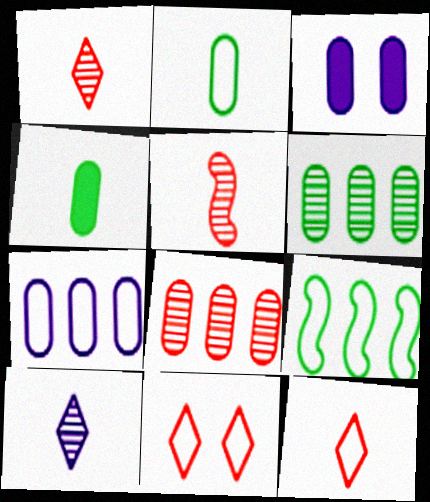[[1, 3, 9], 
[2, 3, 8]]